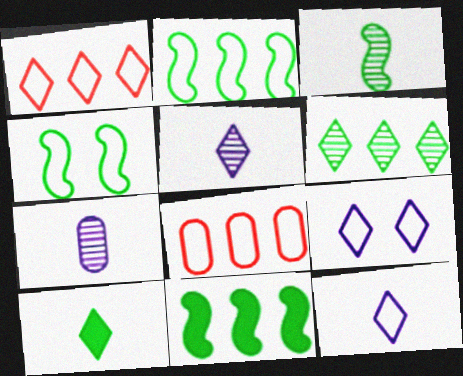[[3, 4, 11], 
[4, 8, 12]]